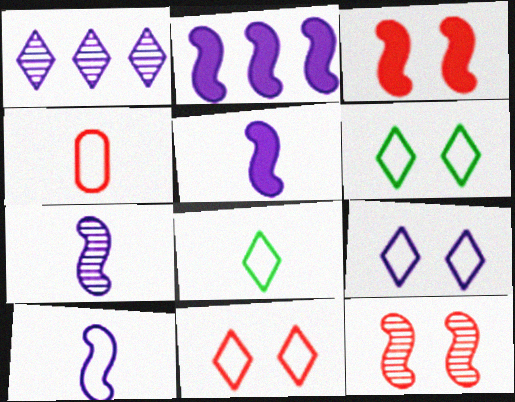[[4, 8, 10], 
[5, 7, 10], 
[6, 9, 11]]